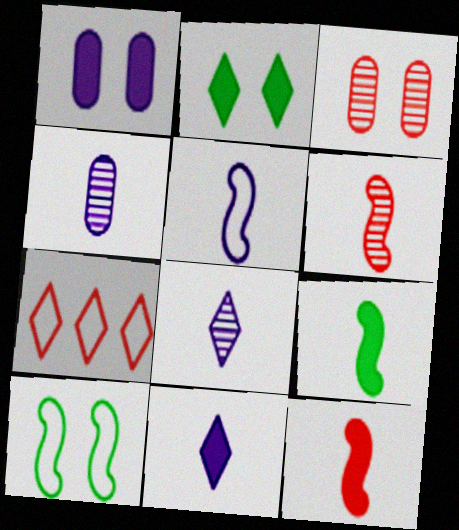[[2, 7, 8], 
[3, 7, 12], 
[4, 5, 11], 
[5, 6, 9]]